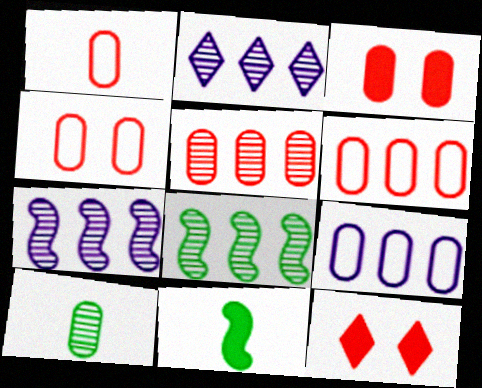[[1, 3, 5], 
[1, 4, 6], 
[2, 4, 11], 
[2, 5, 8], 
[3, 9, 10]]